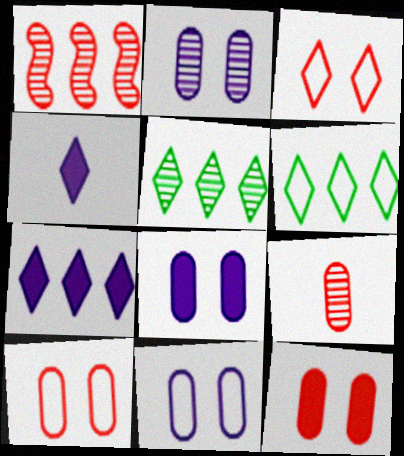[[2, 8, 11], 
[3, 4, 5]]